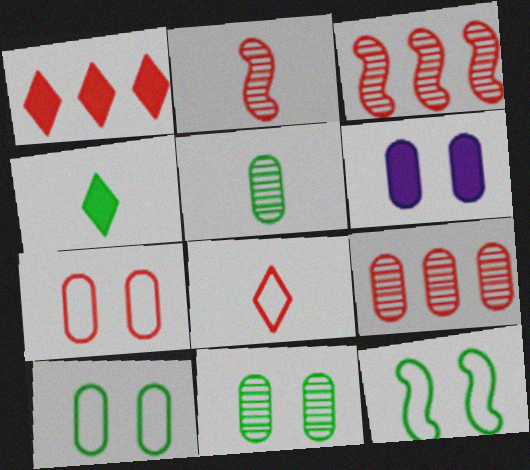[[1, 2, 7], 
[6, 7, 11]]